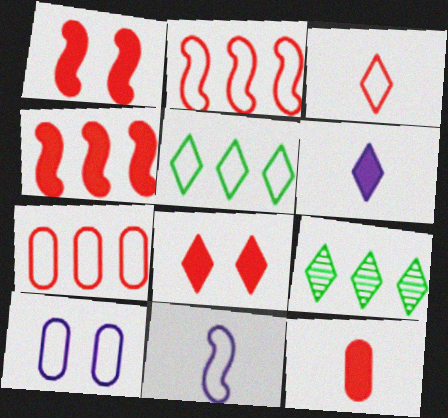[[4, 8, 12]]